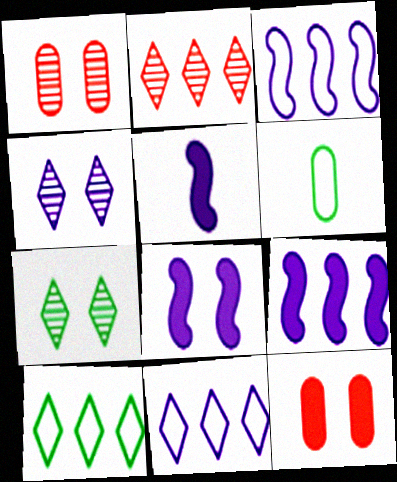[[1, 5, 10], 
[2, 6, 8], 
[5, 8, 9]]